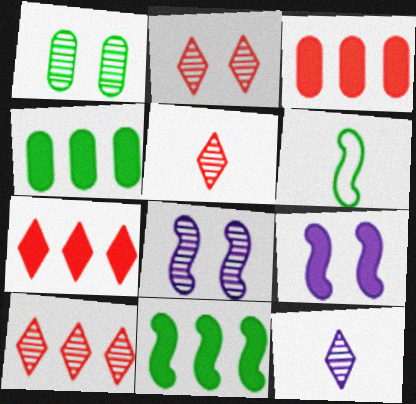[[1, 2, 8], 
[2, 5, 10]]